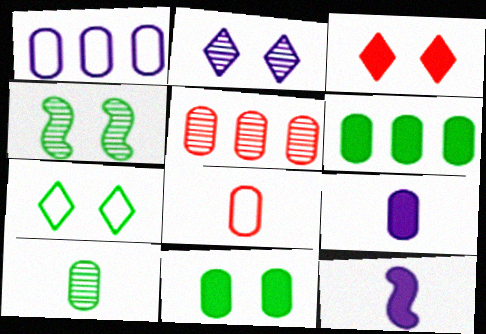[[1, 2, 12], 
[1, 5, 6], 
[2, 3, 7], 
[3, 6, 12], 
[4, 7, 11], 
[5, 7, 12], 
[8, 9, 10]]